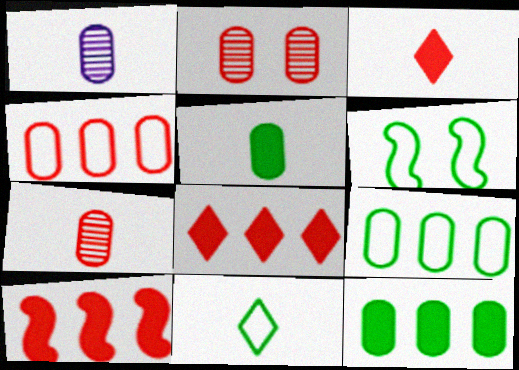[[1, 6, 8], 
[6, 9, 11]]